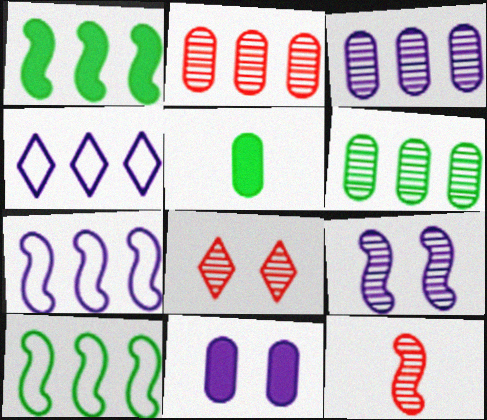[[1, 2, 4], 
[2, 3, 6], 
[2, 8, 12], 
[5, 7, 8]]